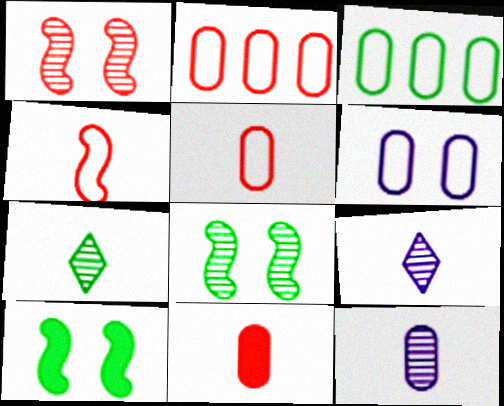[[2, 9, 10], 
[3, 5, 6], 
[3, 7, 10]]